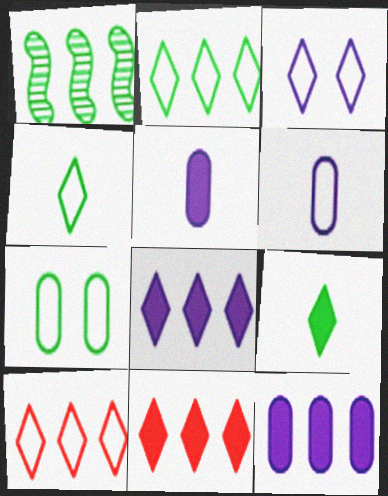[[1, 7, 9], 
[1, 10, 12], 
[3, 4, 10]]